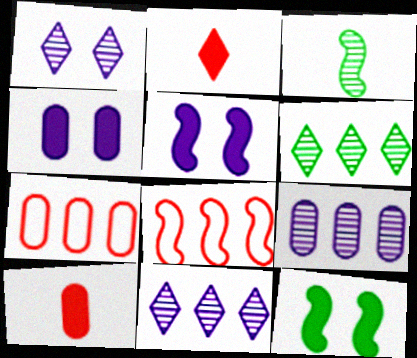[[3, 5, 8]]